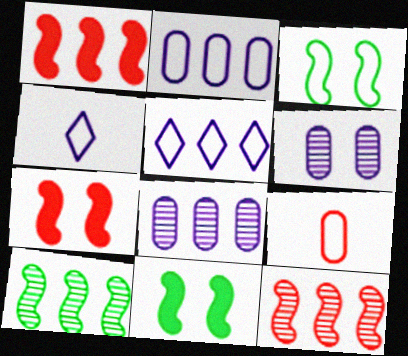[[3, 5, 9]]